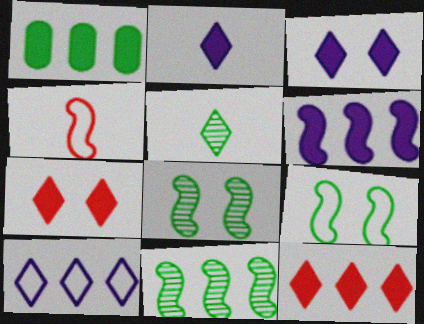[[1, 5, 9], 
[1, 6, 12], 
[4, 6, 8], 
[5, 7, 10]]